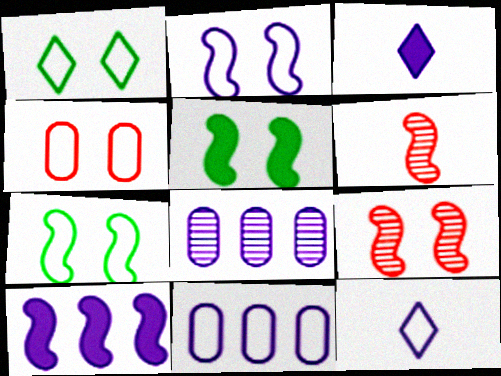[[1, 2, 4], 
[2, 3, 8], 
[2, 5, 9], 
[2, 11, 12], 
[6, 7, 10]]